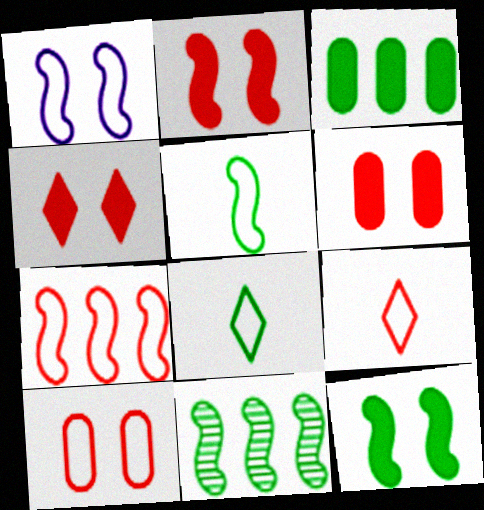[[1, 5, 7], 
[2, 4, 6], 
[5, 11, 12], 
[7, 9, 10]]